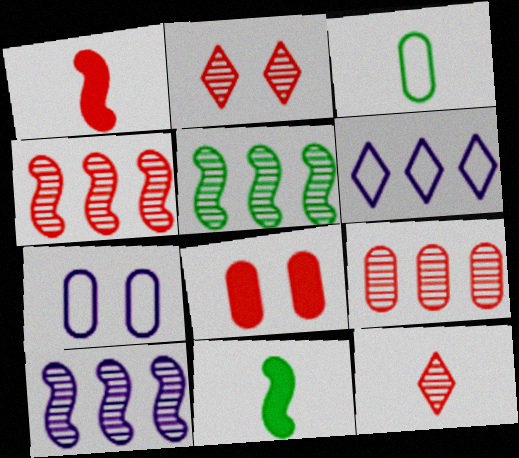[[4, 5, 10]]